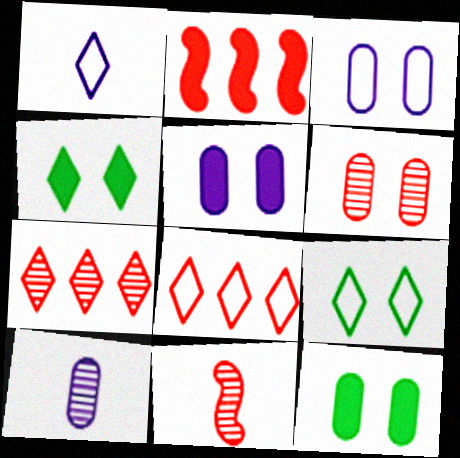[[1, 4, 7], 
[1, 8, 9], 
[2, 9, 10], 
[3, 6, 12], 
[6, 7, 11]]